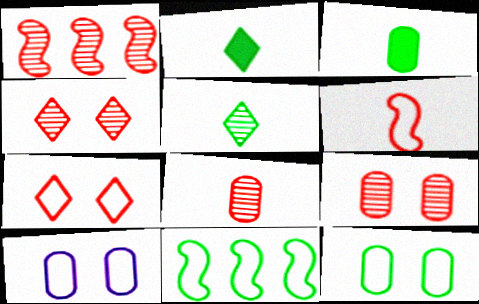[[1, 2, 10], 
[1, 4, 8]]